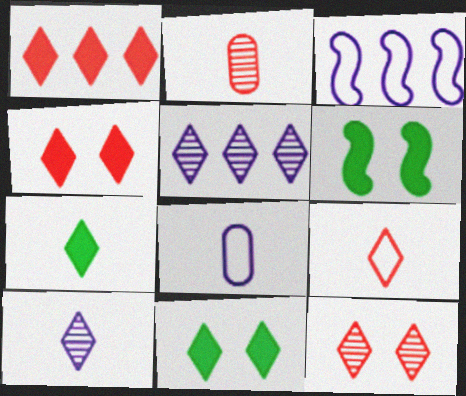[[1, 9, 12], 
[2, 3, 11], 
[5, 9, 11], 
[7, 9, 10]]